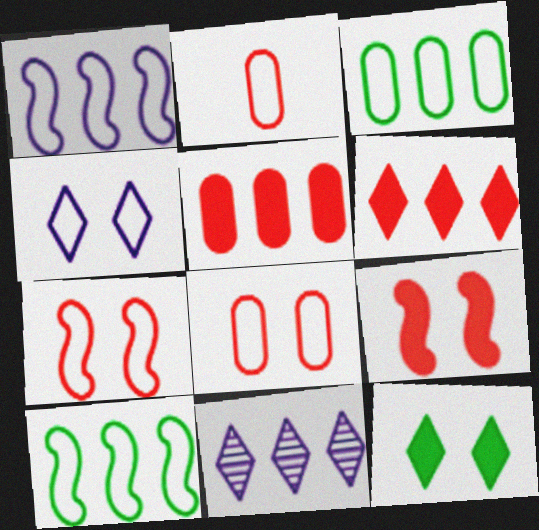[[2, 4, 10], 
[5, 10, 11]]